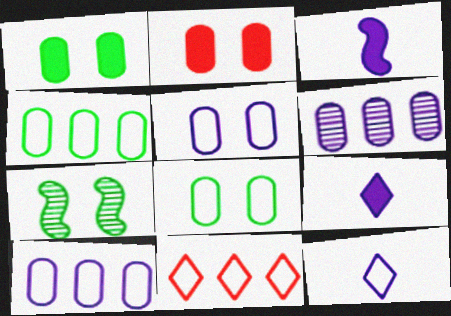[]